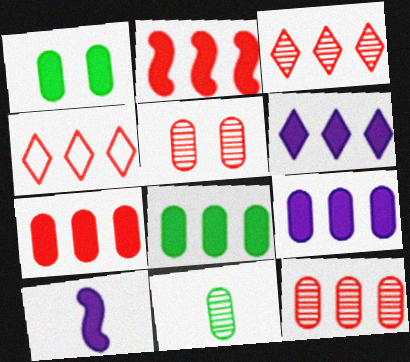[[2, 4, 12], 
[2, 6, 8], 
[7, 8, 9]]